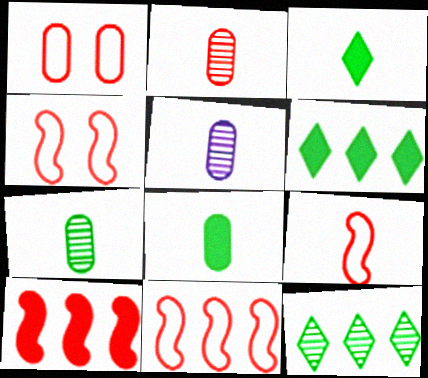[[2, 5, 7], 
[3, 5, 9], 
[4, 5, 6], 
[4, 9, 11]]